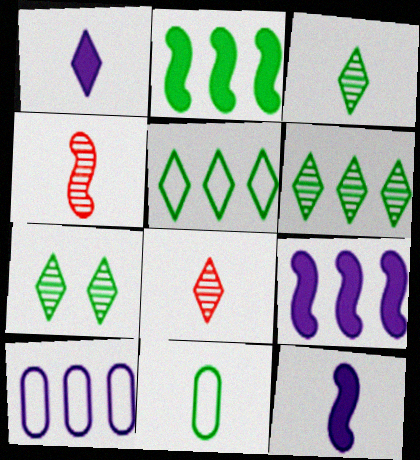[[1, 4, 11], 
[2, 7, 11], 
[3, 6, 7], 
[8, 11, 12]]